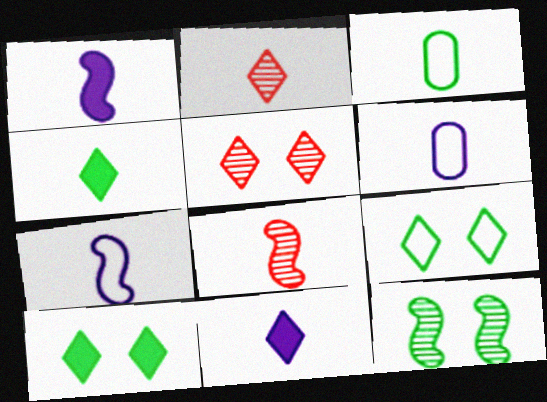[[1, 2, 3], 
[3, 8, 11], 
[4, 6, 8]]